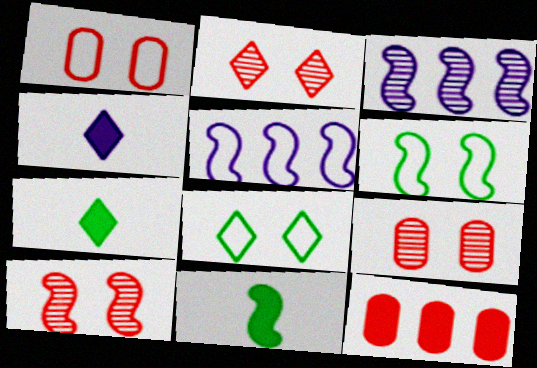[[1, 3, 7], 
[2, 9, 10], 
[5, 7, 9], 
[5, 10, 11]]